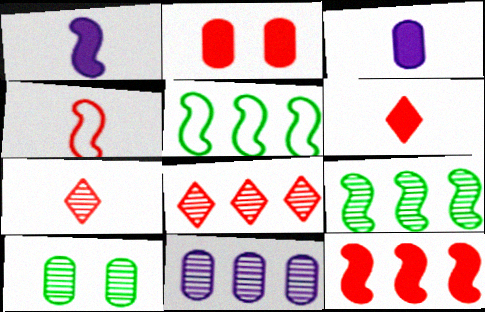[[2, 4, 8], 
[2, 6, 12], 
[8, 9, 11]]